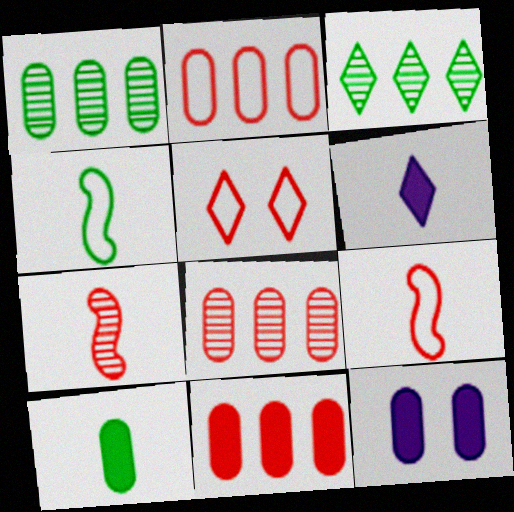[[2, 5, 9], 
[2, 8, 11], 
[3, 5, 6], 
[3, 9, 12], 
[5, 7, 11], 
[10, 11, 12]]